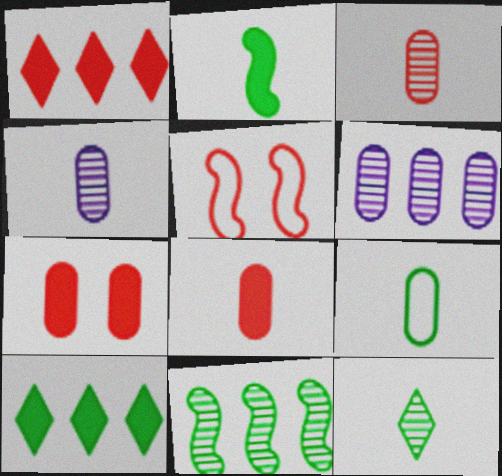[[1, 3, 5], 
[2, 9, 12], 
[4, 5, 10], 
[4, 8, 9], 
[6, 7, 9]]